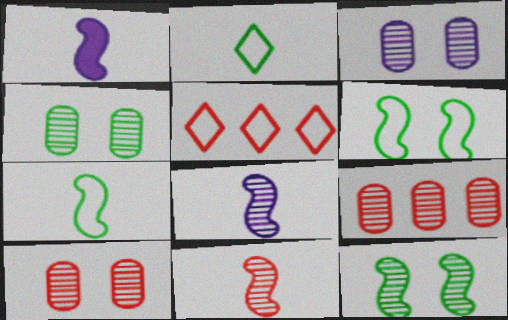[[1, 4, 5], 
[1, 7, 11], 
[3, 4, 10]]